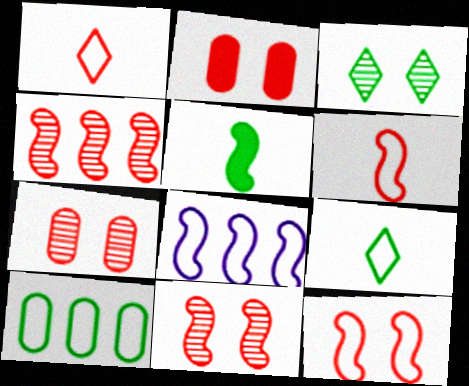[[1, 2, 4], 
[3, 5, 10], 
[5, 8, 11]]